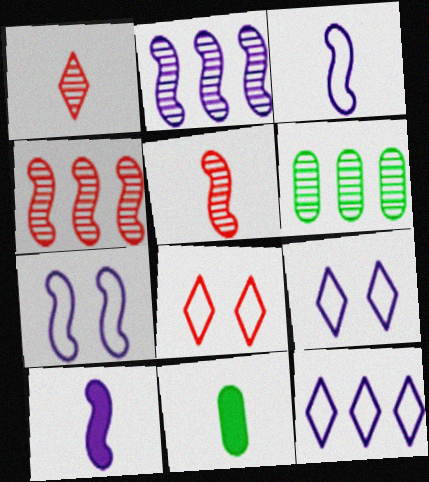[[1, 3, 11], 
[2, 7, 10], 
[2, 8, 11], 
[4, 9, 11], 
[6, 8, 10]]